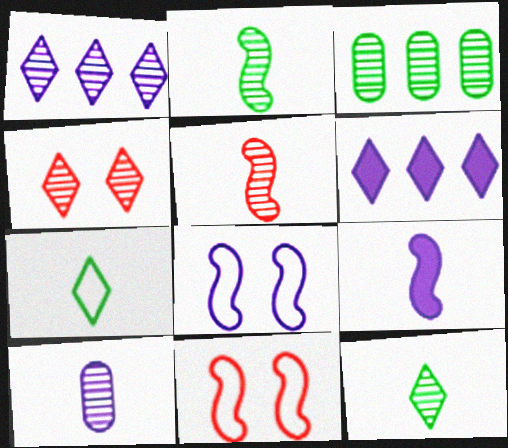[[1, 4, 12], 
[4, 6, 7], 
[5, 10, 12], 
[6, 8, 10]]